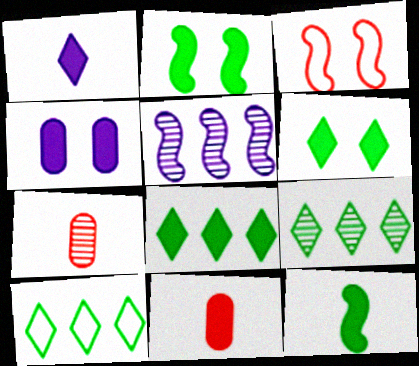[[1, 11, 12], 
[3, 5, 12], 
[8, 9, 10]]